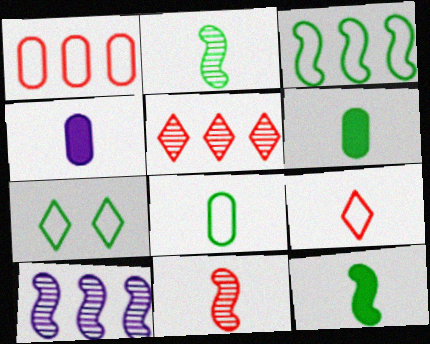[[2, 4, 9], 
[3, 7, 8]]